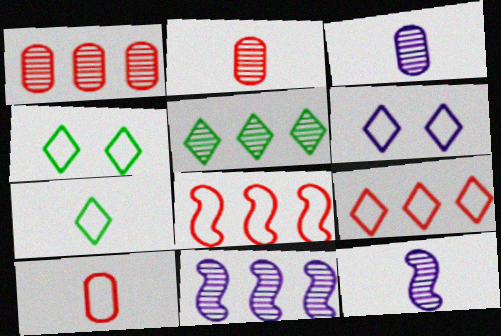[[1, 5, 11], 
[6, 7, 9]]